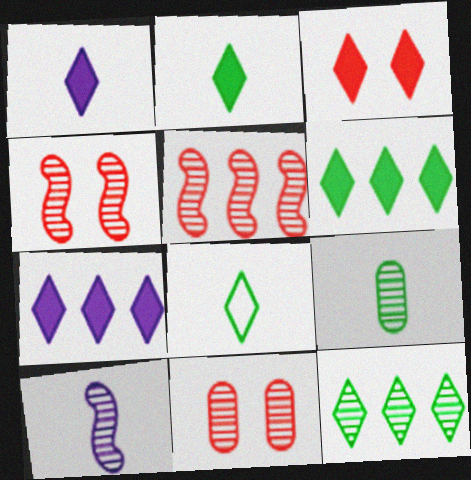[[1, 3, 6], 
[2, 3, 7], 
[10, 11, 12]]